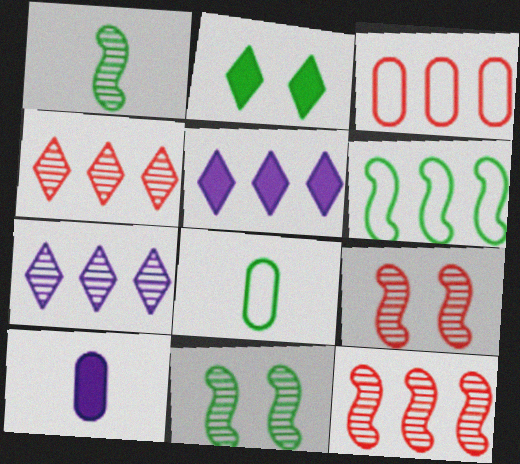[[5, 8, 9]]